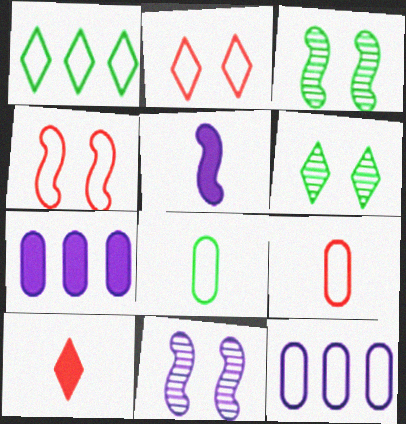[[3, 10, 12]]